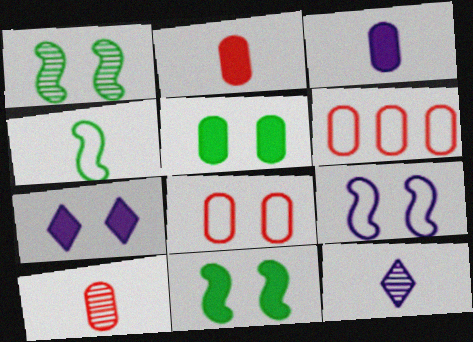[[1, 7, 8], 
[2, 4, 12], 
[6, 11, 12]]